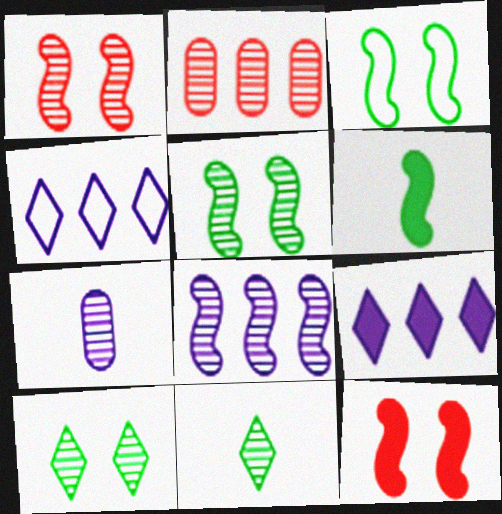[]